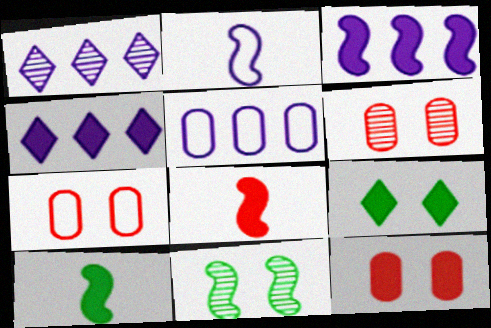[[1, 3, 5], 
[1, 7, 10], 
[4, 10, 12], 
[6, 7, 12]]